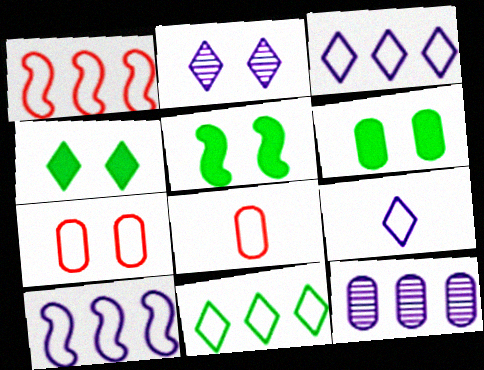[[2, 5, 7], 
[4, 5, 6], 
[6, 8, 12]]